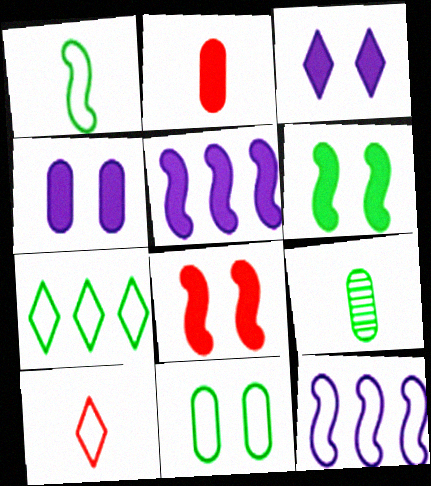[[1, 7, 11], 
[6, 7, 9], 
[10, 11, 12]]